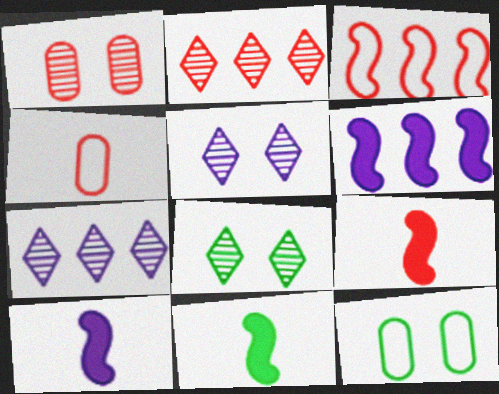[[2, 10, 12], 
[4, 6, 8], 
[7, 9, 12], 
[9, 10, 11]]